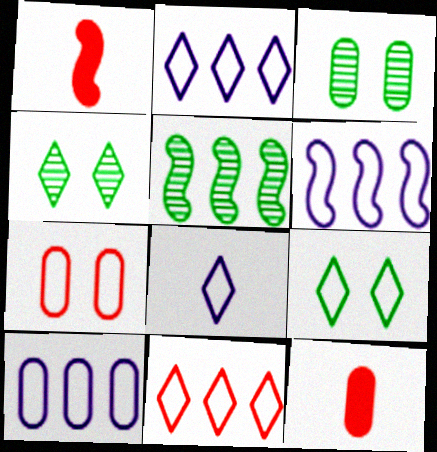[[1, 2, 3], 
[1, 4, 10], 
[2, 6, 10], 
[3, 10, 12], 
[4, 6, 12], 
[8, 9, 11]]